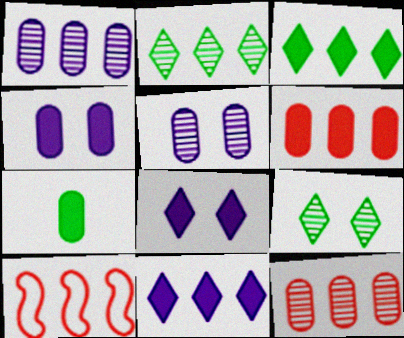[[1, 3, 10], 
[4, 6, 7]]